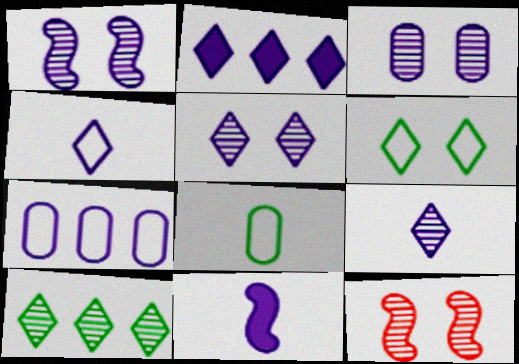[[1, 3, 5], 
[2, 4, 5], 
[2, 8, 12], 
[5, 7, 11]]